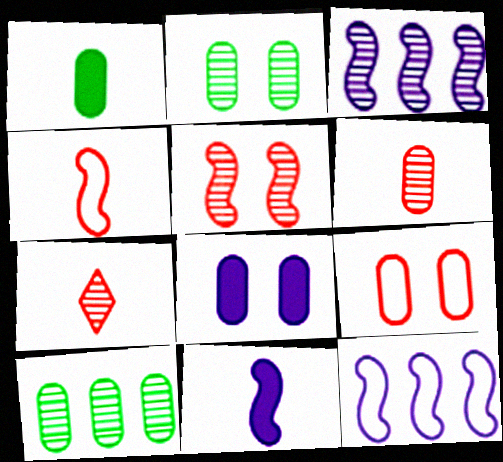[[2, 3, 7], 
[2, 8, 9]]